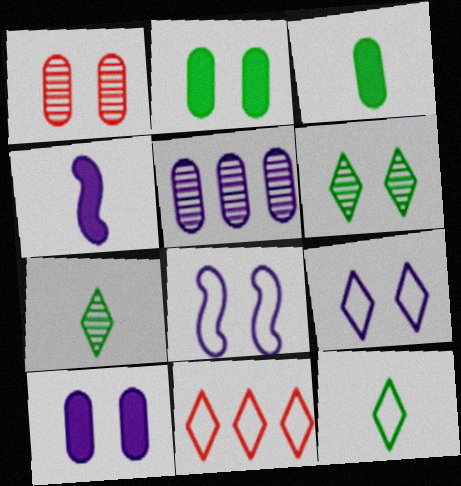[[4, 5, 9], 
[9, 11, 12]]